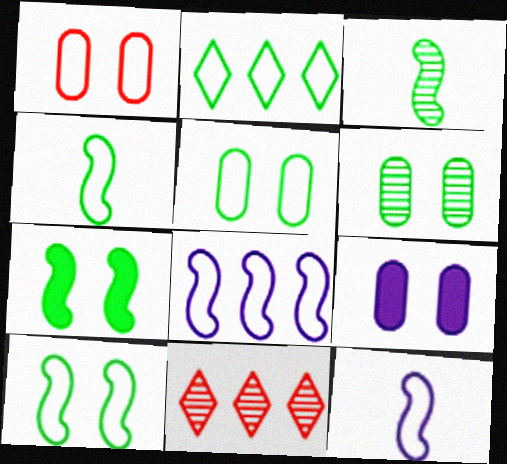[[1, 2, 12], 
[1, 6, 9], 
[2, 4, 5], 
[4, 9, 11]]